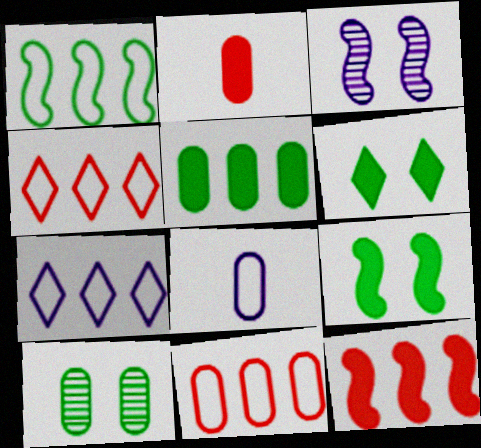[[1, 7, 11]]